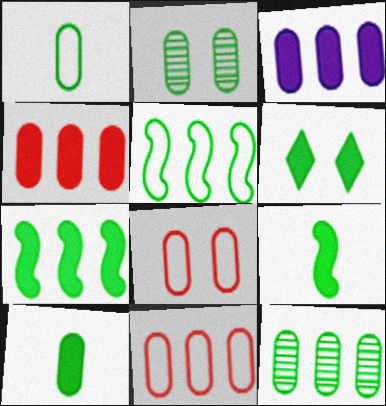[[3, 11, 12], 
[6, 7, 10]]